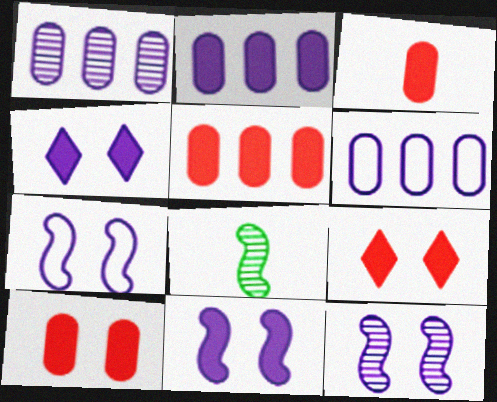[[1, 2, 6], 
[3, 5, 10], 
[6, 8, 9], 
[7, 11, 12]]